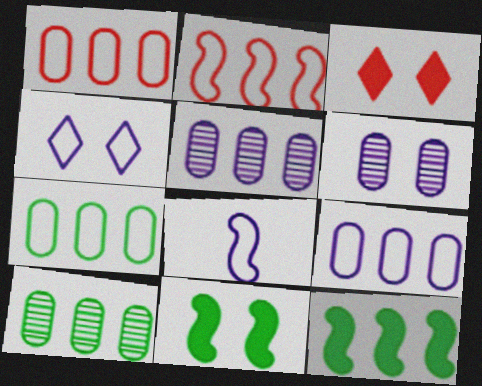[[1, 7, 9], 
[3, 8, 10], 
[4, 8, 9]]